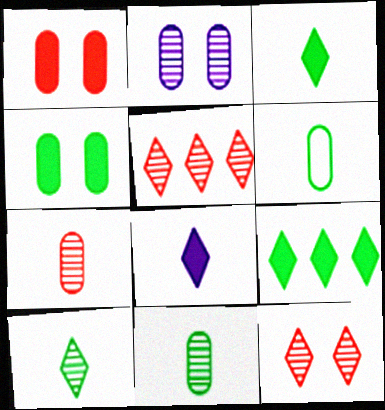[]